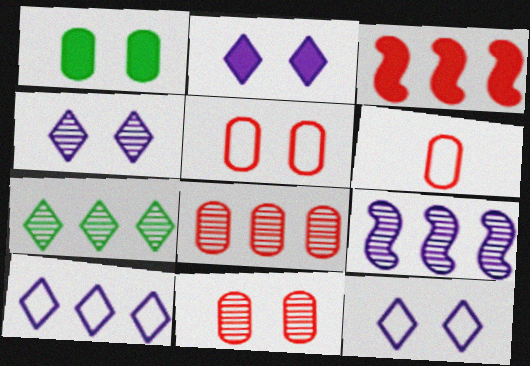[[2, 4, 12], 
[7, 8, 9]]